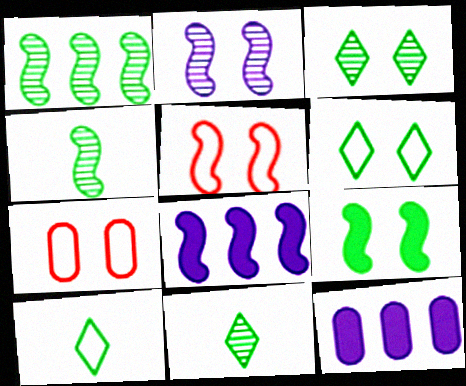[[2, 5, 9], 
[4, 5, 8], 
[5, 11, 12], 
[7, 8, 11]]